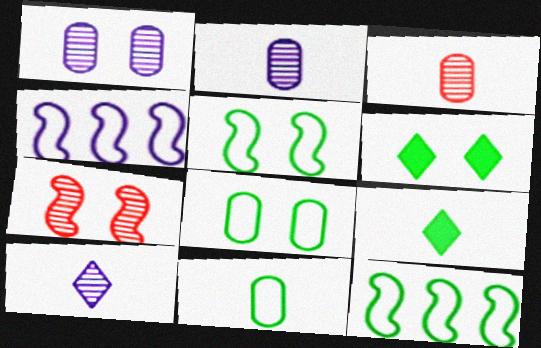[[3, 4, 6]]